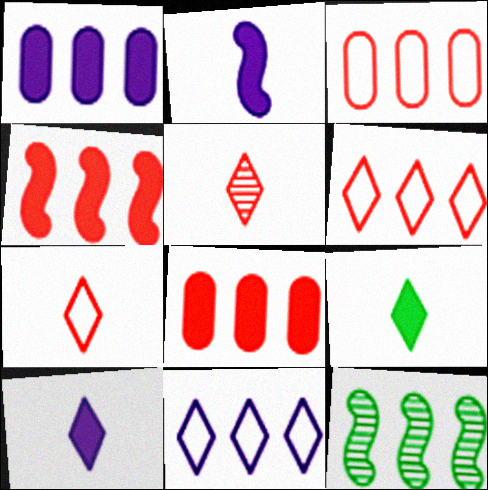[[1, 6, 12], 
[8, 11, 12]]